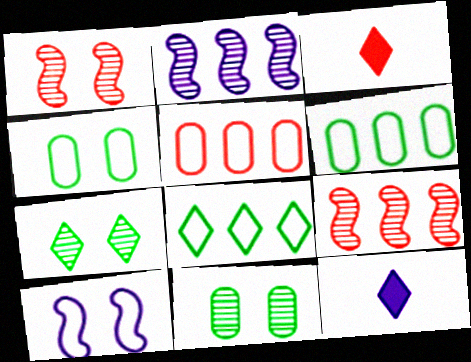[[1, 3, 5], 
[1, 6, 12], 
[2, 3, 4], 
[4, 9, 12]]